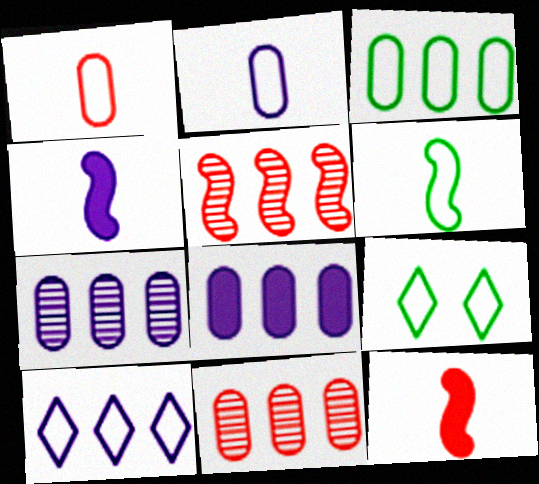[[3, 6, 9], 
[3, 8, 11], 
[4, 9, 11], 
[7, 9, 12]]